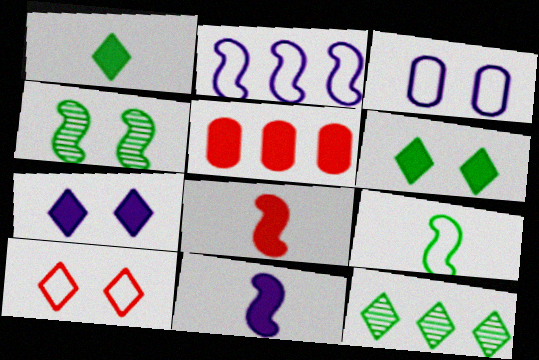[[2, 4, 8], 
[2, 5, 12], 
[3, 8, 12], 
[5, 6, 11]]